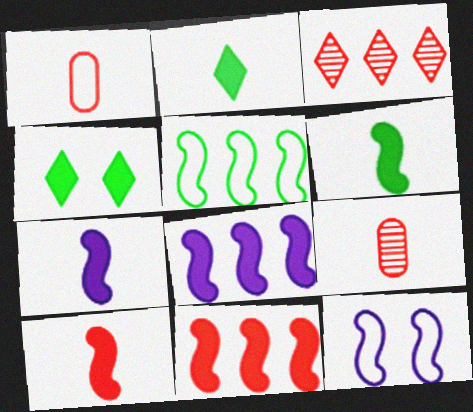[[6, 7, 10]]